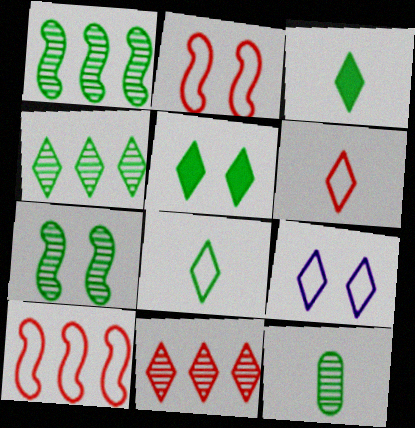[[3, 9, 11], 
[4, 5, 8], 
[4, 7, 12]]